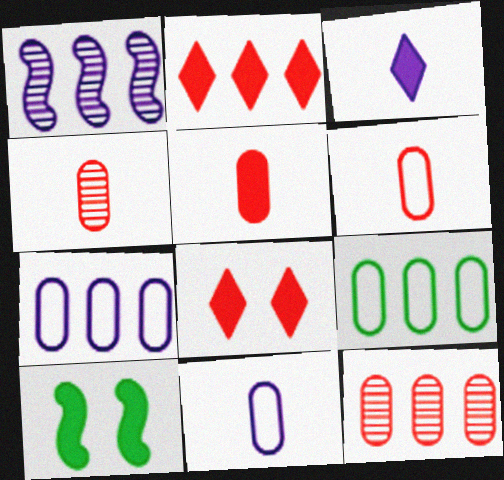[[1, 2, 9], 
[4, 5, 6]]